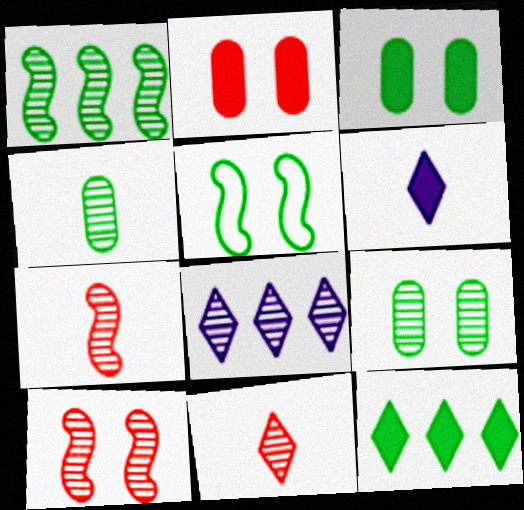[[4, 5, 12], 
[4, 8, 10], 
[7, 8, 9]]